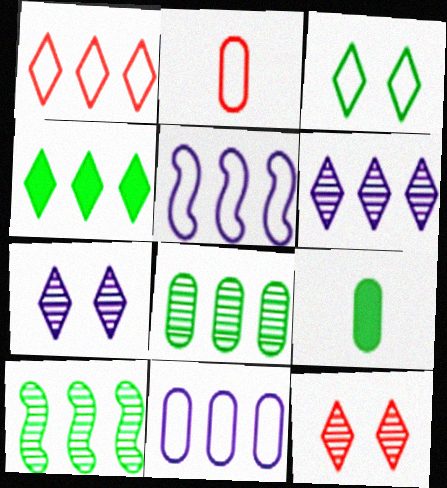[[1, 4, 6], 
[2, 3, 5], 
[3, 9, 10], 
[5, 9, 12]]